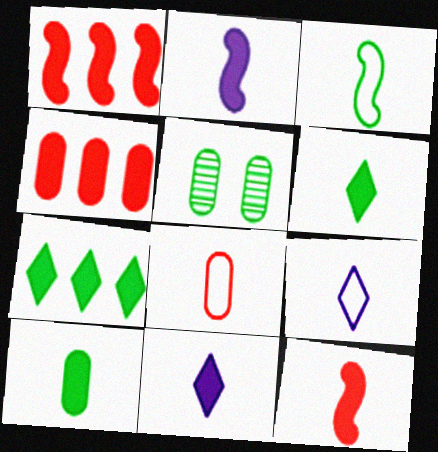[[1, 5, 9], 
[3, 5, 7], 
[3, 8, 9], 
[10, 11, 12]]